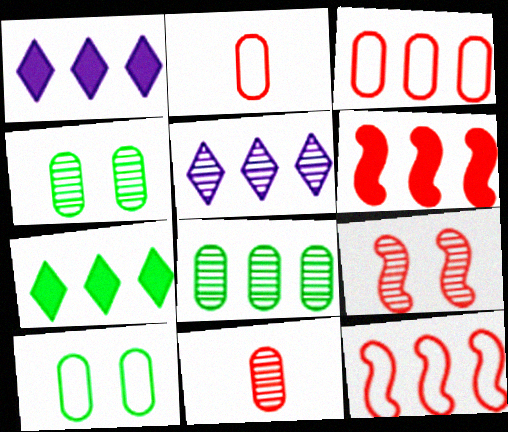[[1, 8, 12]]